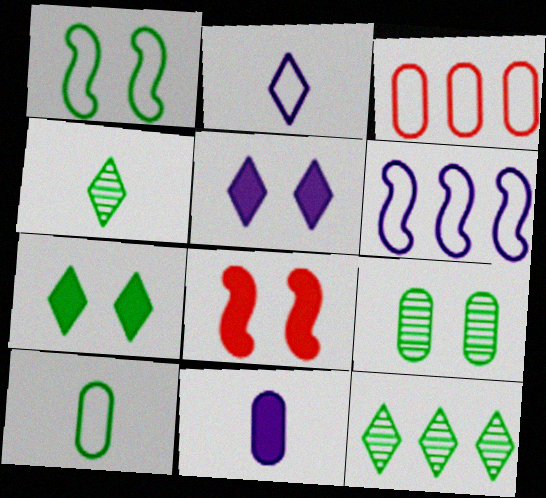[[1, 2, 3], 
[1, 7, 9], 
[3, 9, 11]]